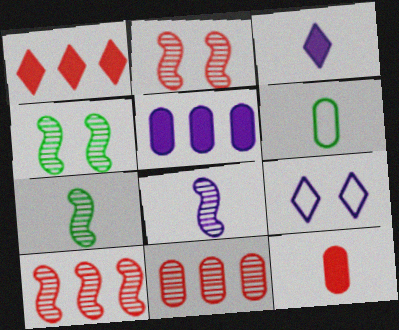[[4, 8, 10], 
[5, 8, 9]]